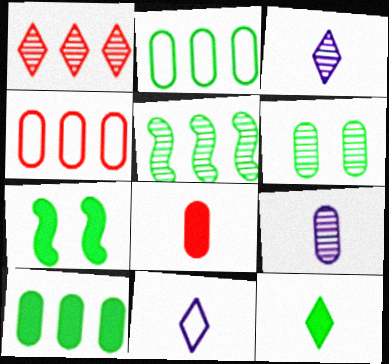[[3, 4, 7], 
[7, 10, 12]]